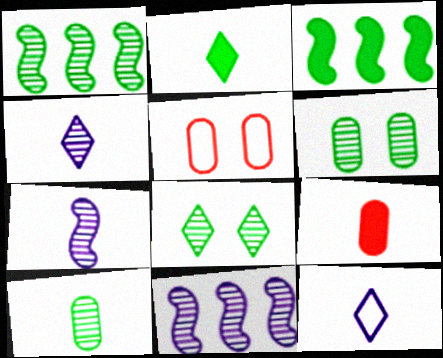[[1, 8, 10], 
[2, 5, 11], 
[3, 4, 5]]